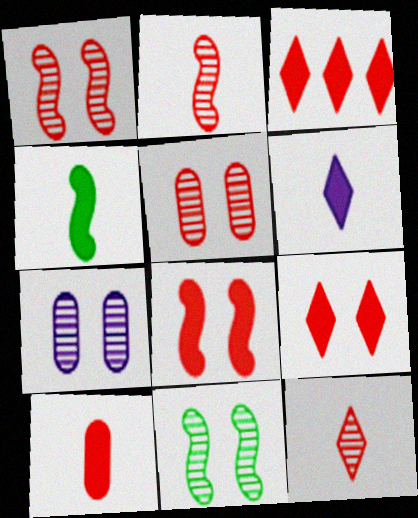[[3, 8, 10], 
[4, 6, 10]]